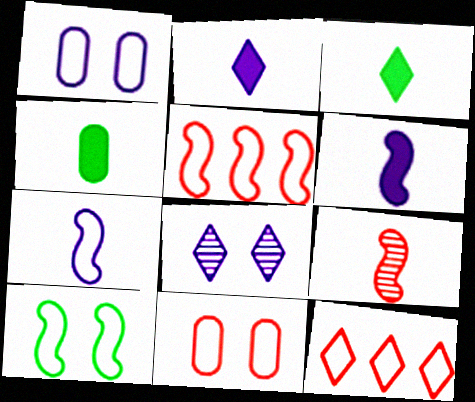[[3, 8, 12], 
[4, 5, 8], 
[5, 7, 10]]